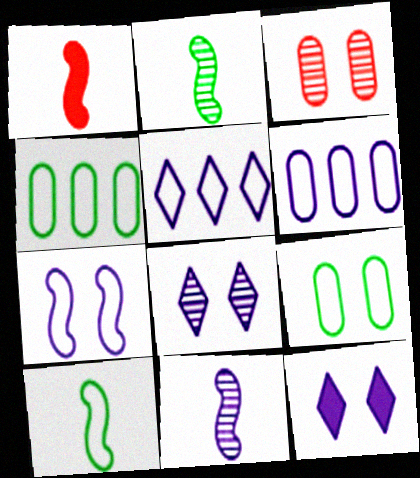[[1, 4, 8], 
[1, 10, 11], 
[6, 11, 12]]